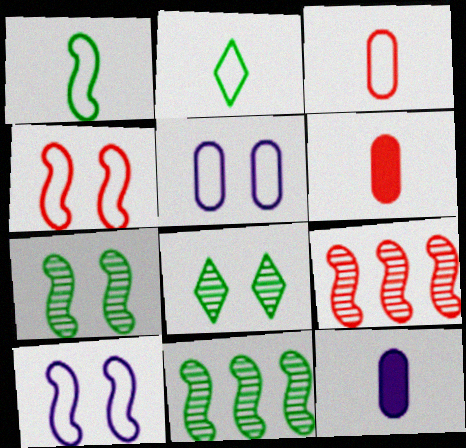[]